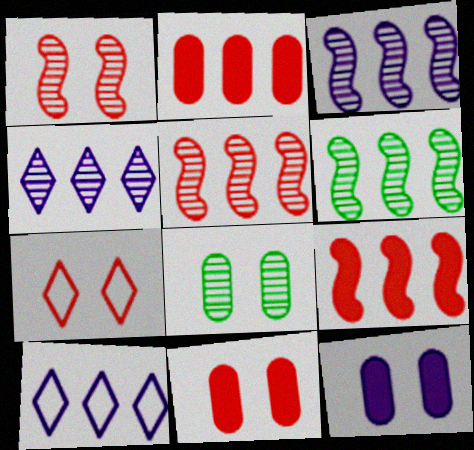[[1, 7, 11], 
[2, 6, 10], 
[3, 5, 6]]